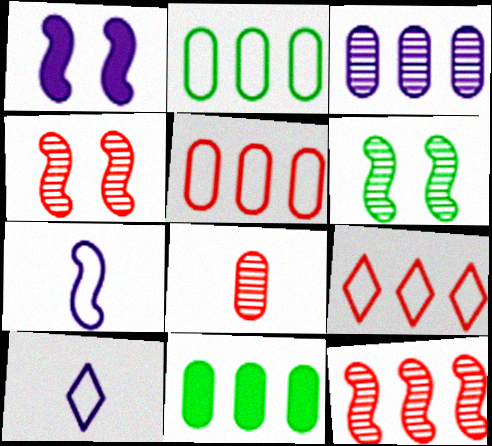[[1, 3, 10], 
[3, 5, 11], 
[4, 10, 11]]